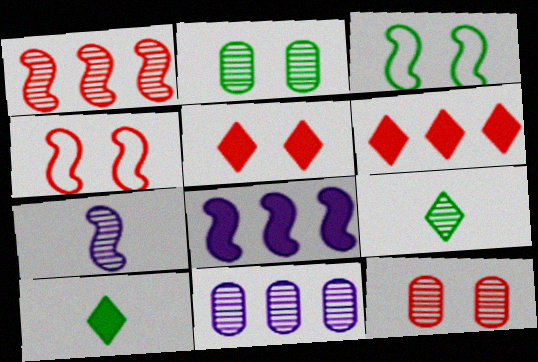[[4, 5, 12], 
[4, 10, 11]]